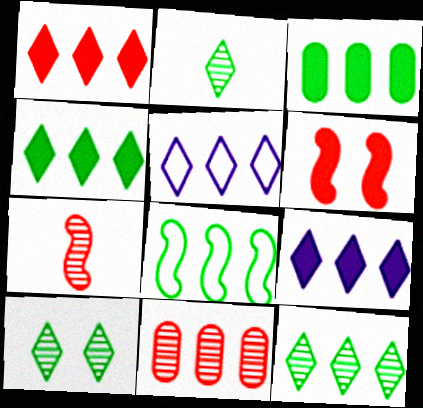[[1, 4, 9], 
[1, 5, 12], 
[2, 10, 12], 
[3, 8, 12], 
[8, 9, 11]]